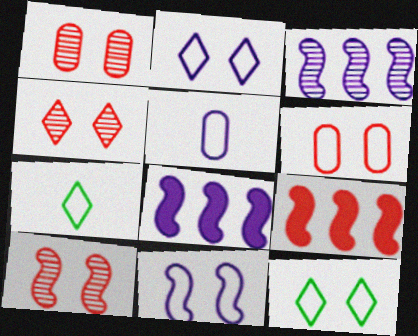[[1, 4, 10], 
[1, 7, 8], 
[6, 11, 12]]